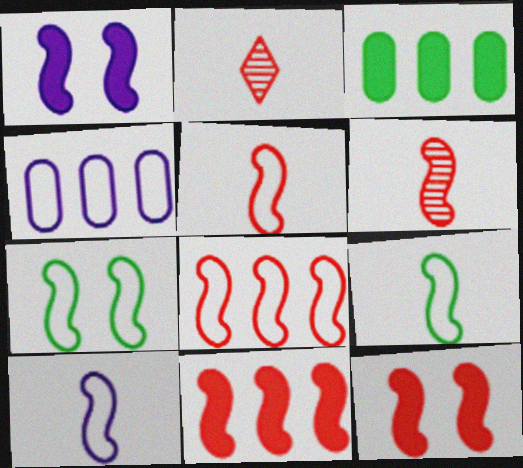[[5, 9, 10], 
[6, 8, 12], 
[7, 8, 10]]